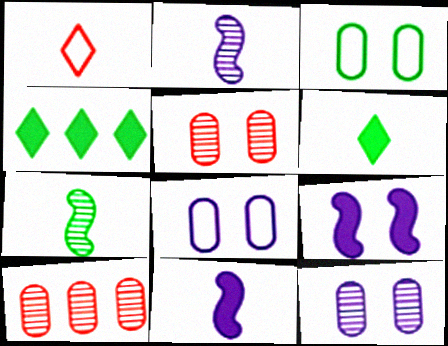[[3, 4, 7]]